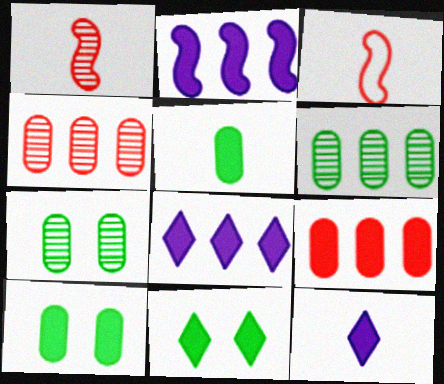[[3, 7, 8]]